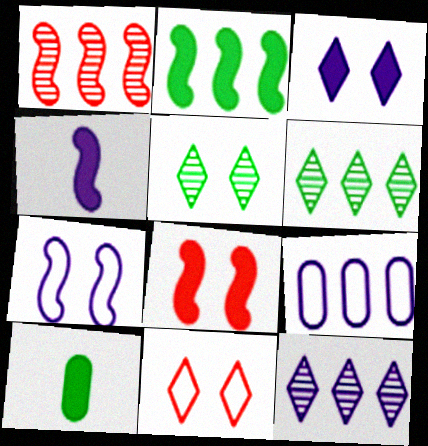[[2, 4, 8], 
[3, 5, 11]]